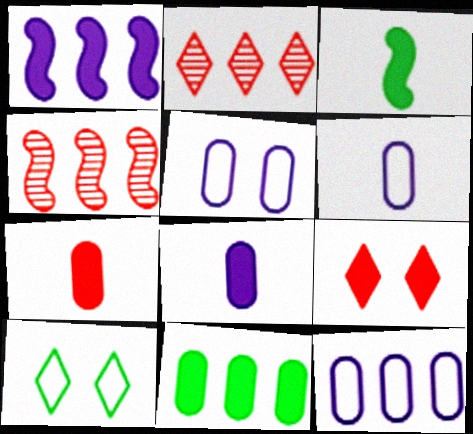[[2, 3, 5], 
[4, 8, 10], 
[5, 6, 12]]